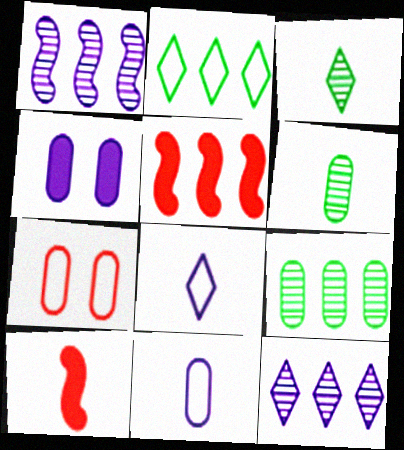[[1, 4, 8], 
[3, 10, 11], 
[6, 8, 10]]